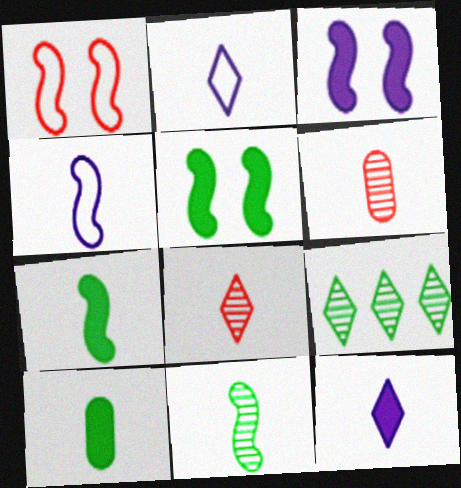[[2, 6, 7], 
[4, 8, 10]]